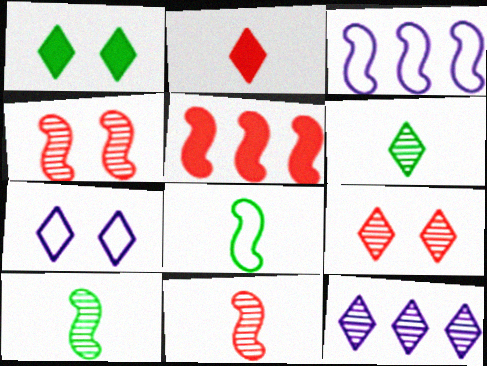[[1, 7, 9], 
[6, 9, 12]]